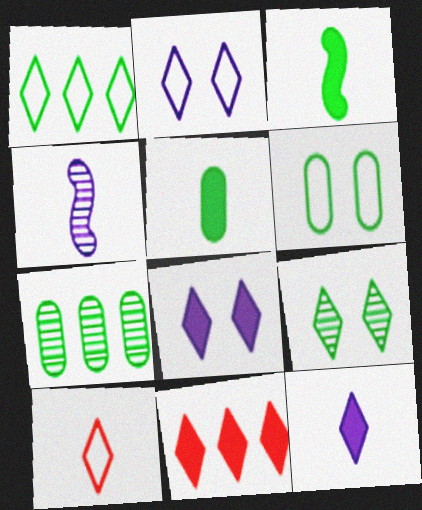[[1, 2, 10], 
[4, 5, 10], 
[4, 6, 11], 
[5, 6, 7]]